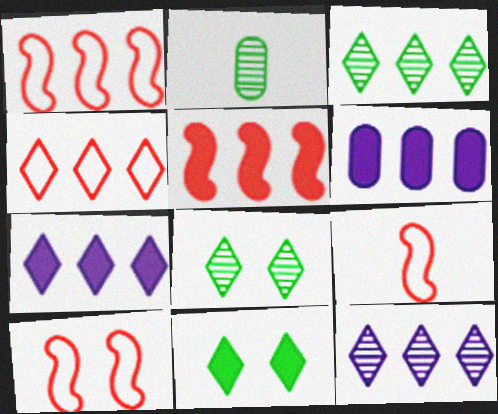[[1, 3, 6], 
[1, 9, 10], 
[2, 7, 10], 
[3, 4, 7], 
[6, 8, 9]]